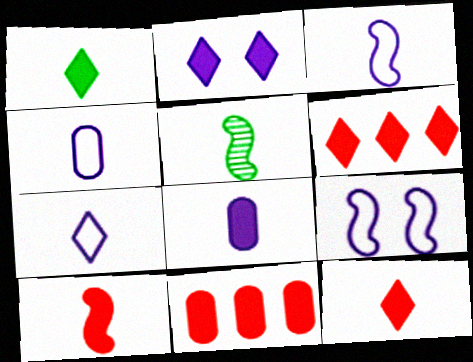[[1, 2, 6], 
[1, 8, 10], 
[3, 4, 7], 
[3, 5, 10], 
[4, 5, 12]]